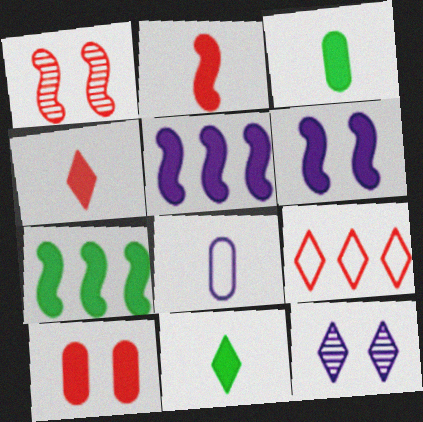[[2, 6, 7], 
[5, 8, 12], 
[5, 10, 11], 
[9, 11, 12]]